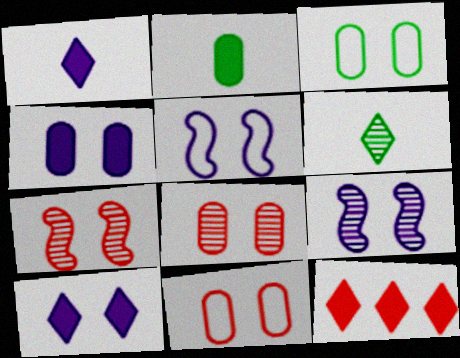[[3, 4, 8], 
[3, 7, 10]]